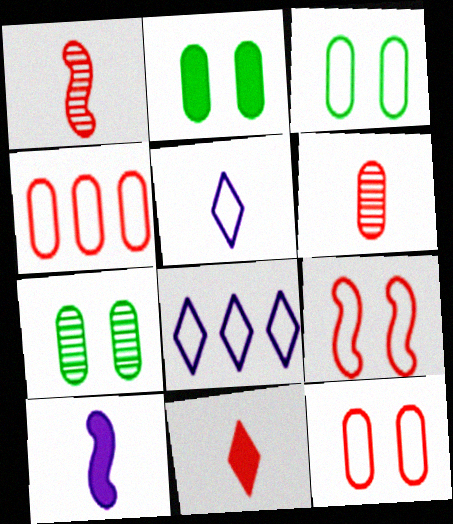[[1, 2, 8], 
[2, 3, 7]]